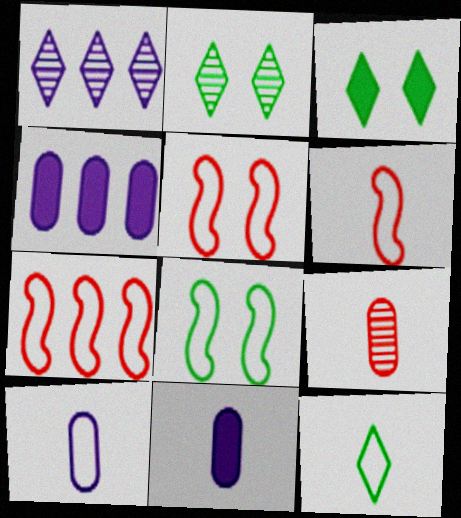[[2, 4, 6], 
[2, 7, 11], 
[5, 6, 7], 
[6, 10, 12]]